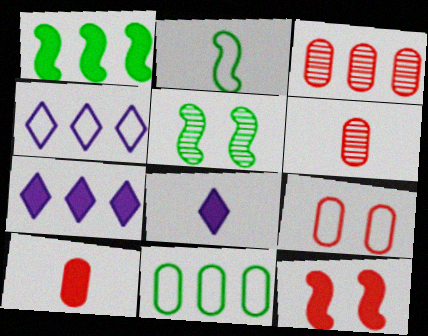[[1, 2, 5], 
[1, 3, 4], 
[2, 4, 9], 
[2, 6, 8], 
[3, 9, 10], 
[4, 5, 10]]